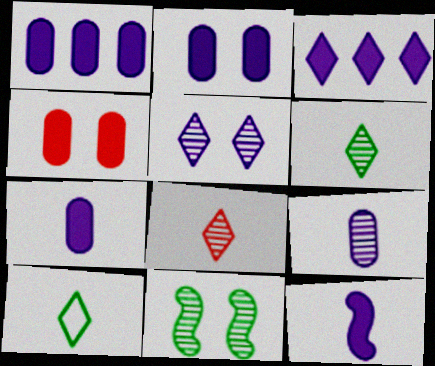[[1, 2, 7], 
[2, 3, 12]]